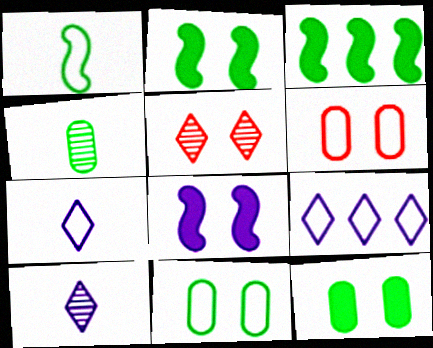[[1, 6, 9], 
[3, 6, 10], 
[5, 8, 11]]